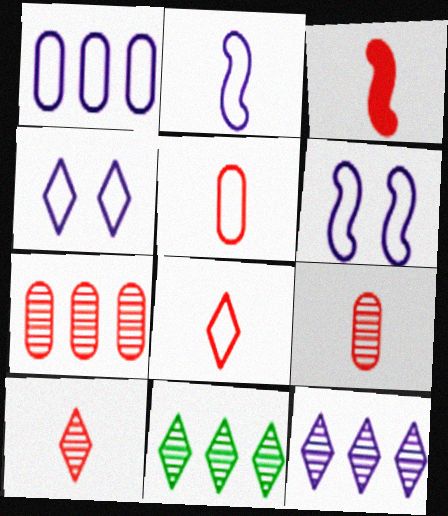[[1, 2, 4], 
[3, 5, 10], 
[3, 8, 9]]